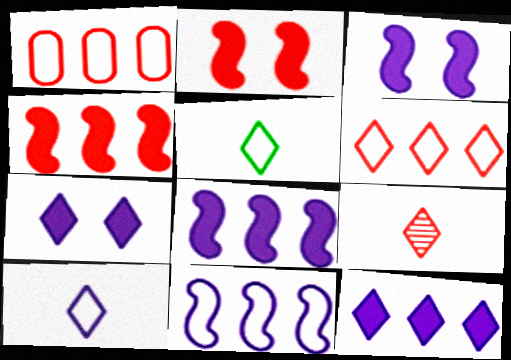[[1, 2, 9]]